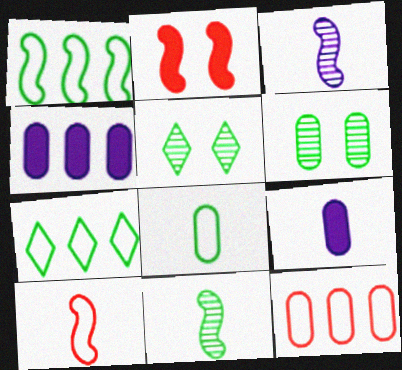[[1, 2, 3], 
[4, 5, 10], 
[6, 9, 12]]